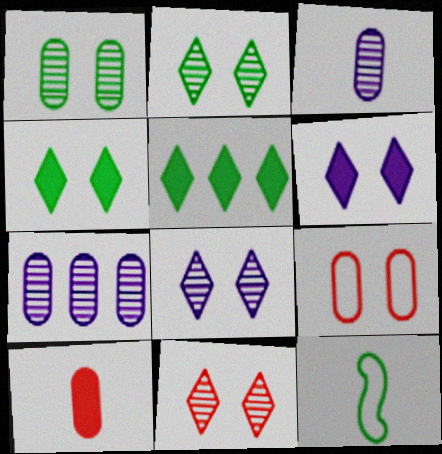[[1, 5, 12], 
[2, 8, 11]]